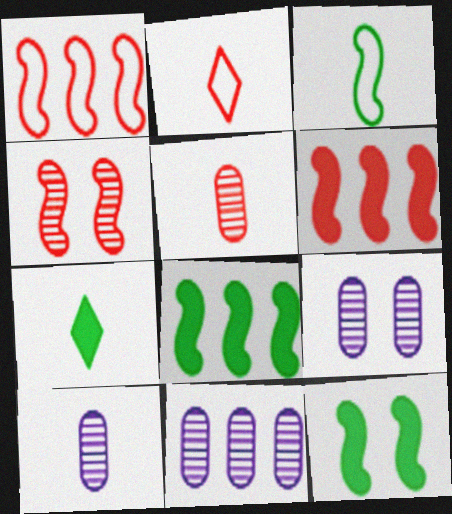[[1, 7, 9], 
[2, 8, 9], 
[2, 11, 12], 
[9, 10, 11]]